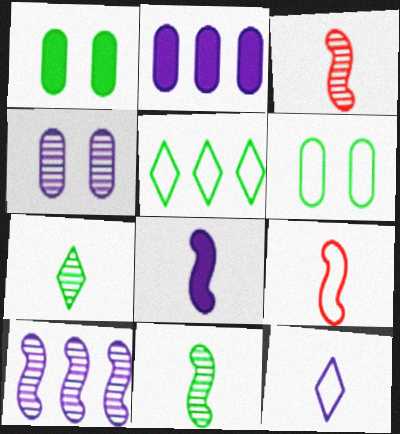[[1, 5, 11], 
[8, 9, 11]]